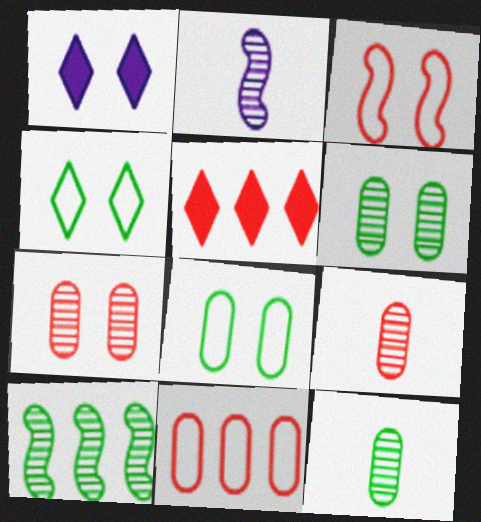[[1, 3, 6], 
[2, 5, 8], 
[3, 5, 9]]